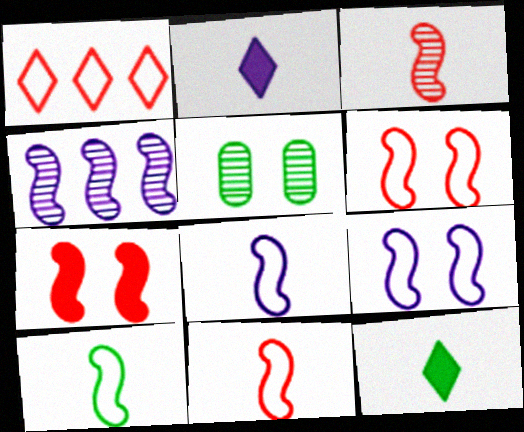[[4, 7, 10], 
[8, 10, 11]]